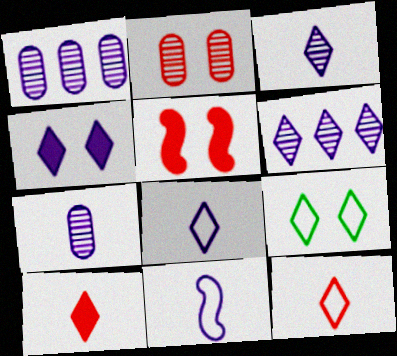[[1, 4, 11], 
[4, 6, 8], 
[6, 9, 10]]